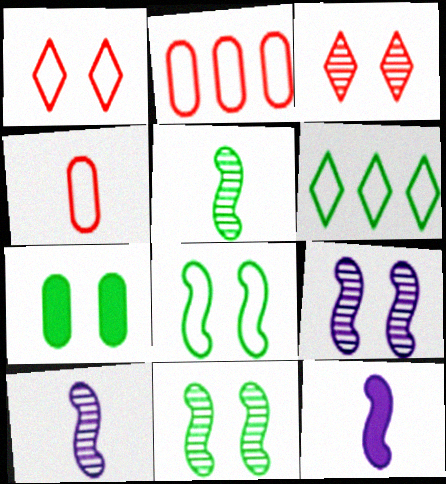[[1, 7, 9], 
[5, 6, 7]]